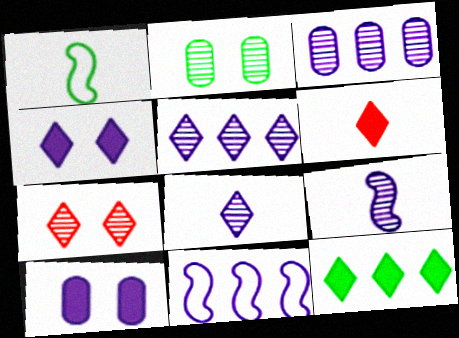[[1, 2, 12], 
[2, 6, 11], 
[4, 6, 12], 
[8, 10, 11]]